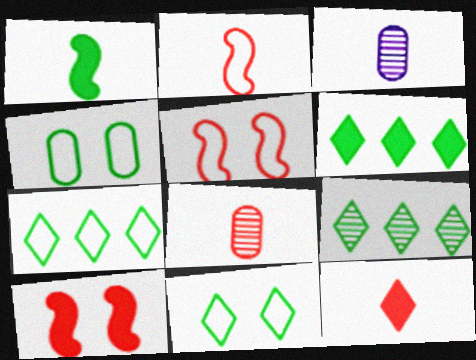[[1, 4, 9], 
[2, 8, 12], 
[3, 5, 6], 
[3, 7, 10], 
[6, 7, 9]]